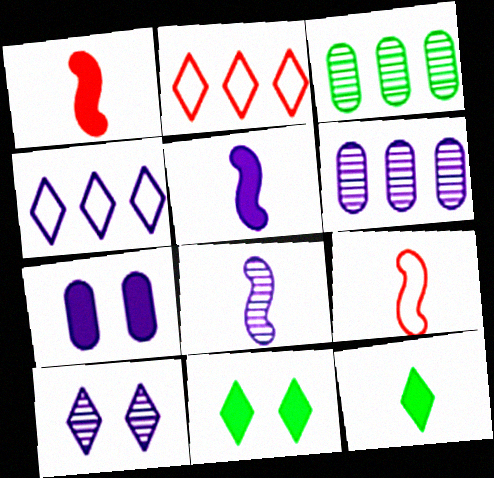[[2, 10, 12], 
[4, 7, 8], 
[6, 8, 10], 
[6, 9, 11]]